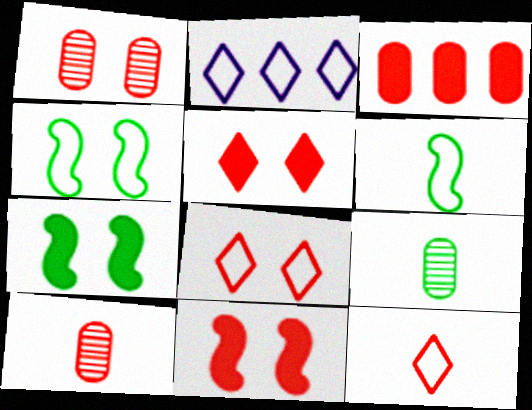[[1, 8, 11], 
[2, 7, 10], 
[2, 9, 11]]